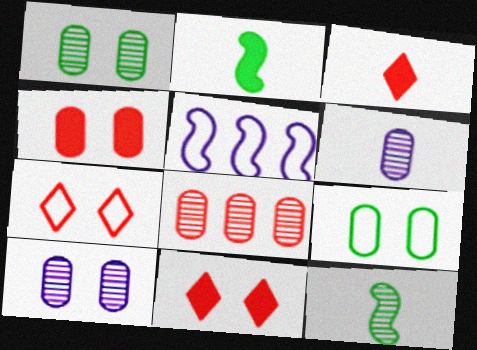[[1, 3, 5], 
[1, 6, 8], 
[4, 9, 10]]